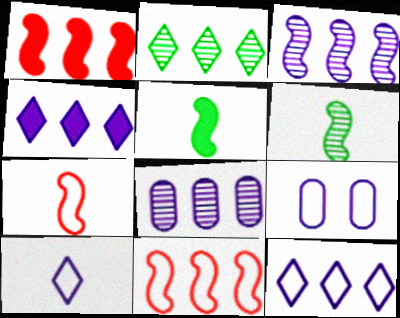[]